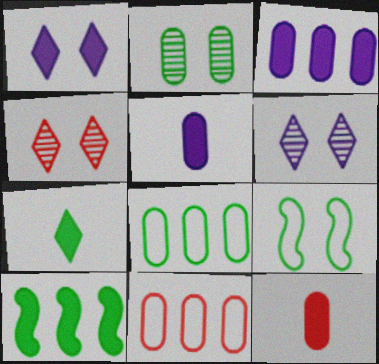[[1, 10, 12], 
[2, 5, 11]]